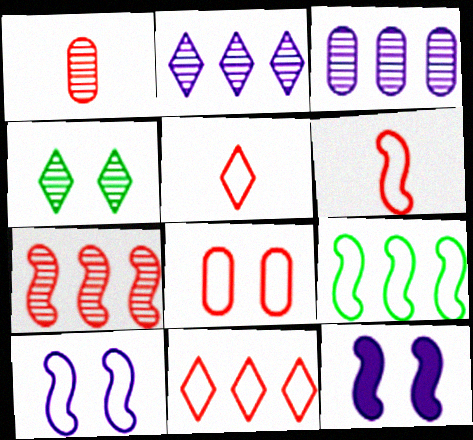[[4, 8, 12], 
[6, 8, 11], 
[6, 9, 10]]